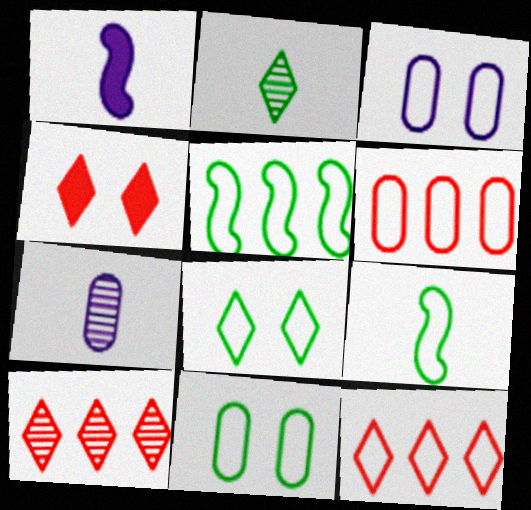[[1, 10, 11], 
[3, 9, 12], 
[4, 5, 7]]